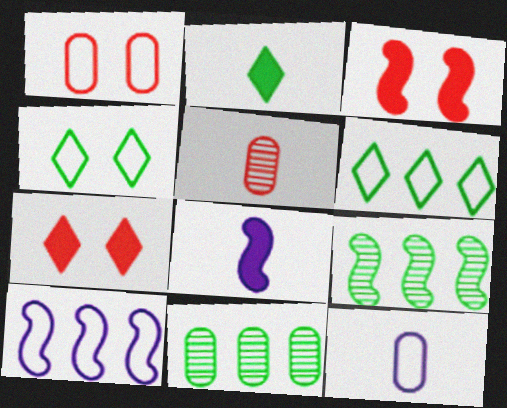[[7, 9, 12]]